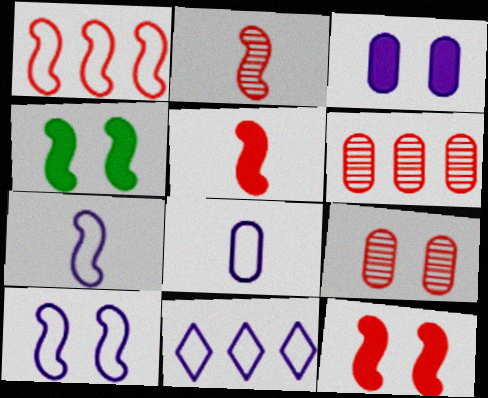[[1, 2, 12], 
[8, 10, 11]]